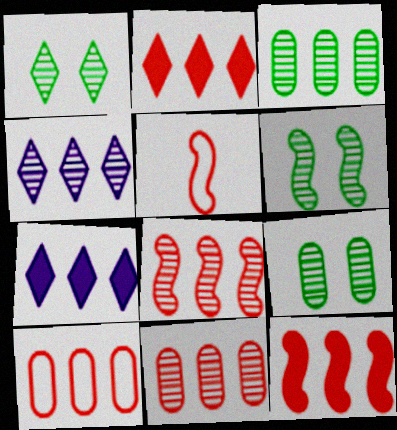[[1, 6, 9], 
[2, 8, 10], 
[3, 4, 8], 
[5, 7, 9]]